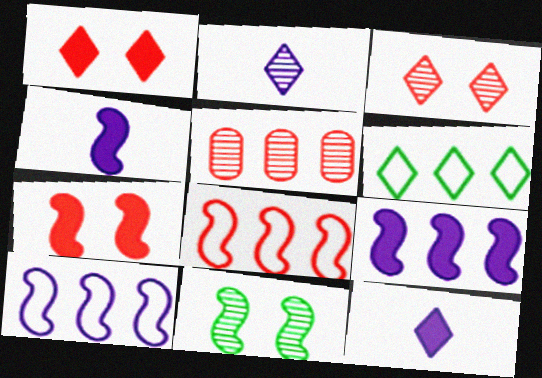[[1, 2, 6], 
[2, 5, 11], 
[3, 6, 12], 
[4, 8, 11], 
[5, 6, 9]]